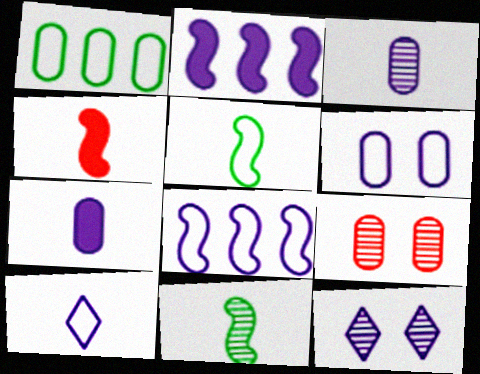[[1, 4, 12], 
[1, 7, 9], 
[6, 8, 10], 
[7, 8, 12]]